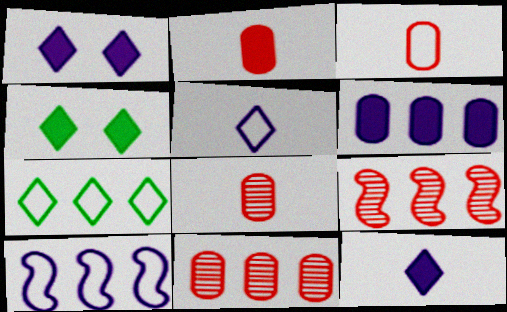[[2, 3, 8], 
[4, 8, 10], 
[6, 7, 9]]